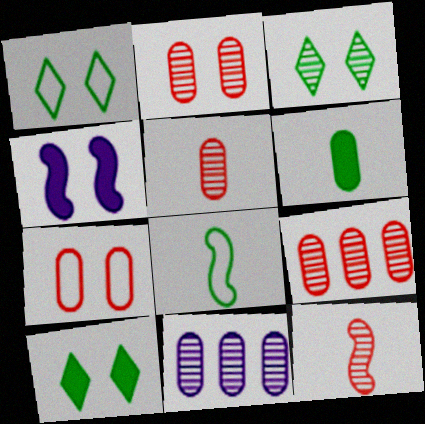[[1, 2, 4], 
[1, 3, 10], 
[2, 5, 9], 
[3, 4, 7], 
[3, 11, 12], 
[6, 7, 11]]